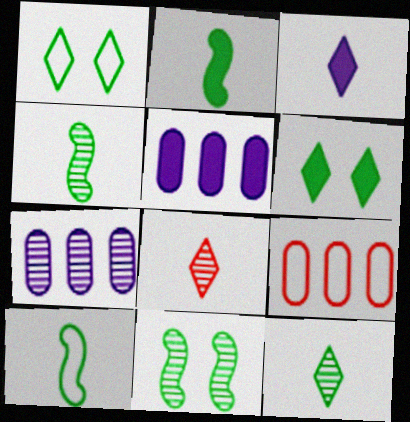[[2, 4, 10], 
[3, 9, 11], 
[7, 8, 11]]